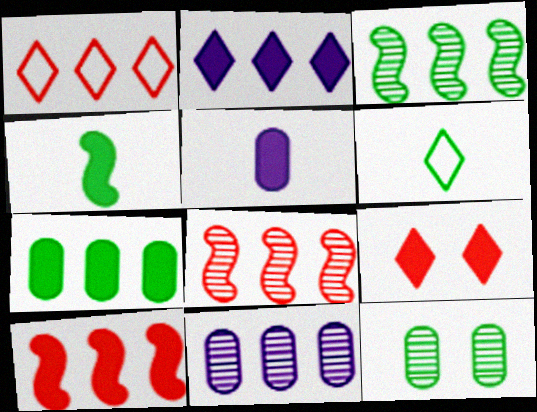[[2, 7, 10]]